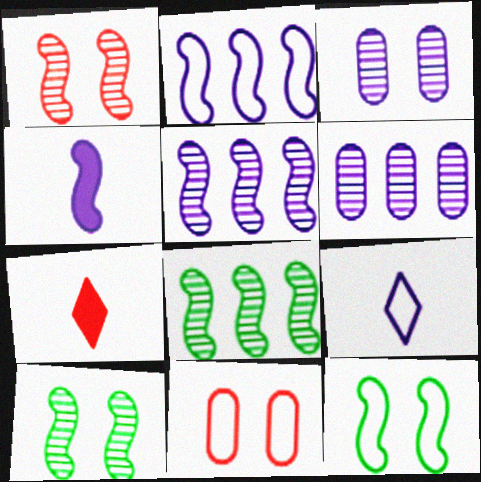[[6, 7, 12]]